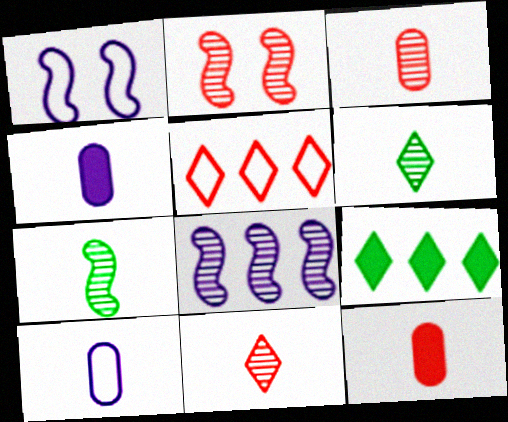[[1, 3, 9], 
[2, 5, 12], 
[2, 7, 8], 
[2, 9, 10]]